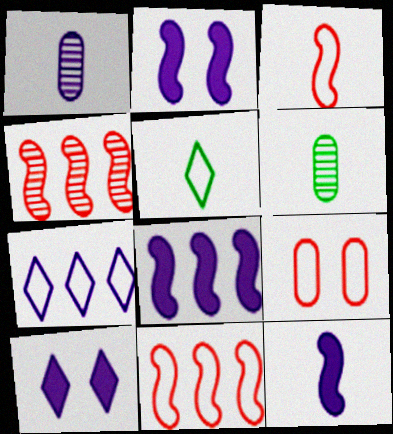[[1, 2, 7], 
[2, 8, 12], 
[6, 10, 11]]